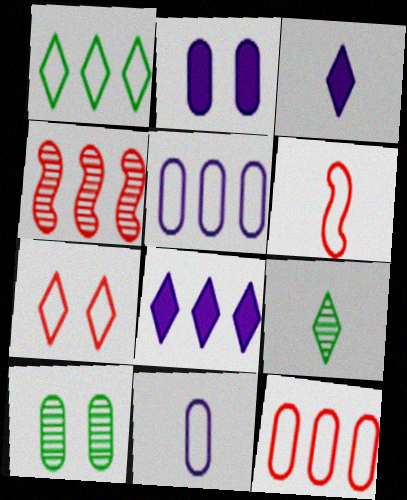[[6, 7, 12], 
[6, 8, 10], 
[7, 8, 9]]